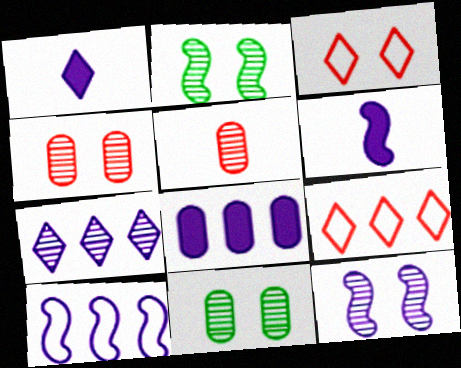[[2, 5, 7], 
[6, 9, 11], 
[6, 10, 12], 
[7, 8, 10]]